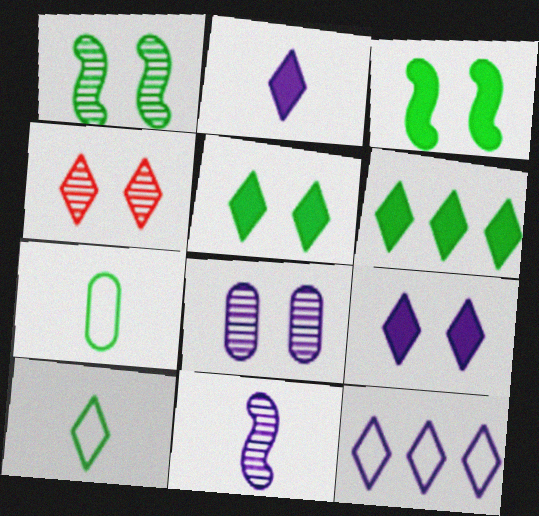[[1, 4, 8], 
[1, 6, 7]]